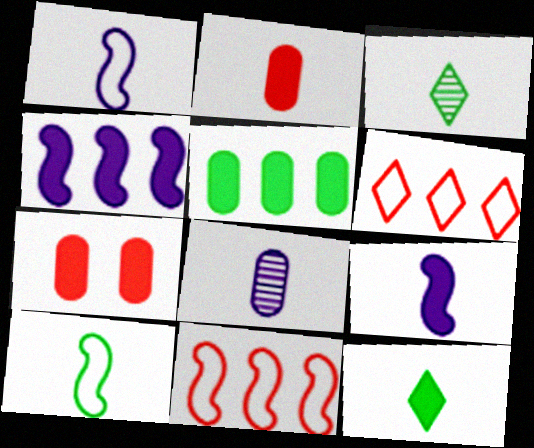[[1, 2, 3], 
[2, 9, 12], 
[4, 7, 12]]